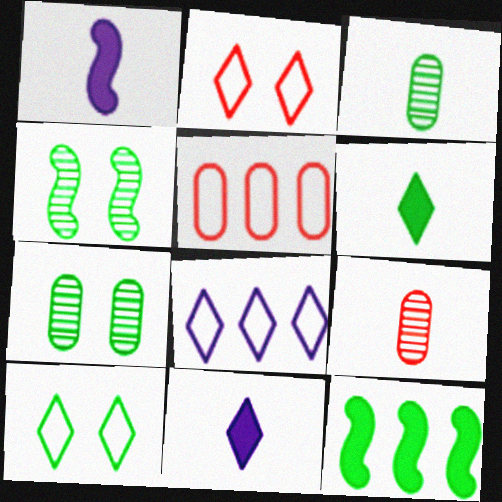[[3, 10, 12], 
[4, 5, 11]]